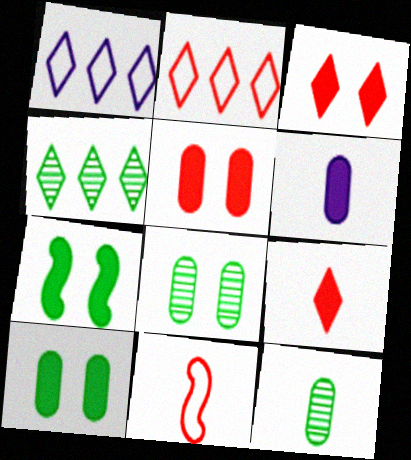[]